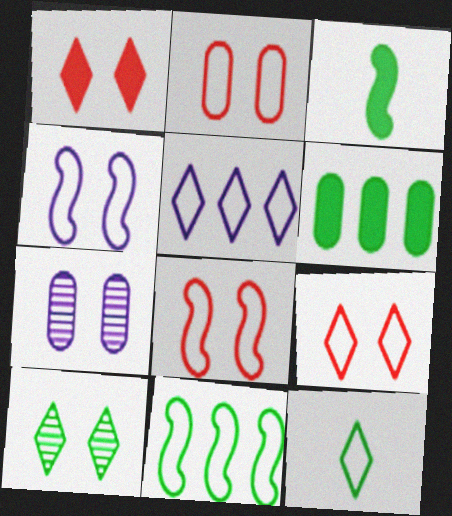[[2, 8, 9], 
[5, 9, 12]]